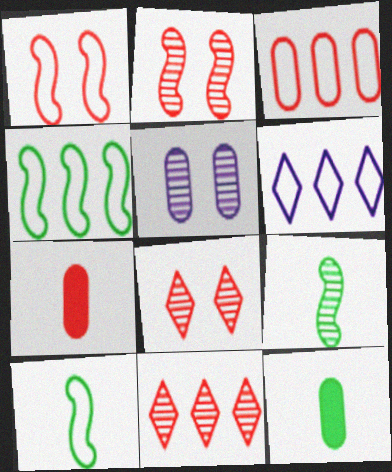[[1, 7, 11], 
[2, 6, 12], 
[3, 4, 6], 
[3, 5, 12], 
[5, 9, 11]]